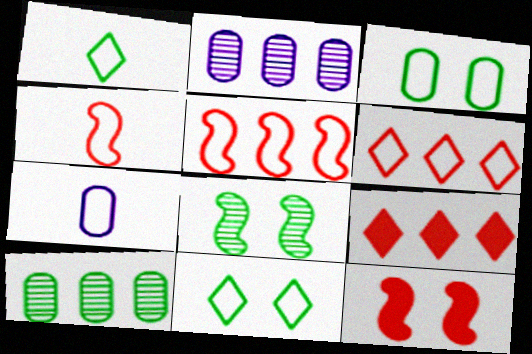[[1, 2, 12], 
[1, 4, 7], 
[5, 7, 11], 
[7, 8, 9]]